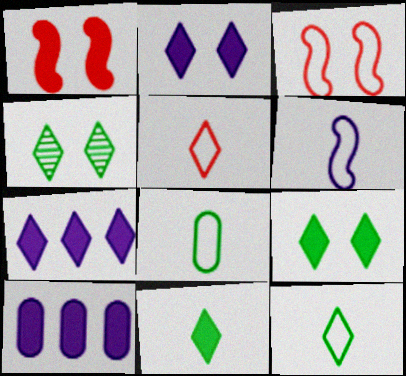[[1, 10, 11], 
[4, 5, 7], 
[5, 6, 8]]